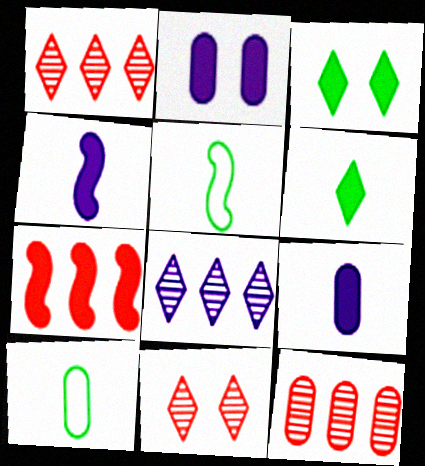[[1, 2, 5], 
[2, 6, 7], 
[2, 10, 12], 
[3, 7, 9]]